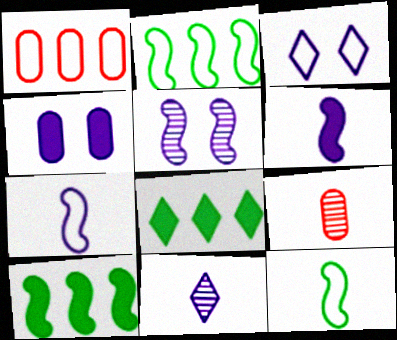[[1, 3, 12], 
[3, 4, 5], 
[3, 9, 10]]